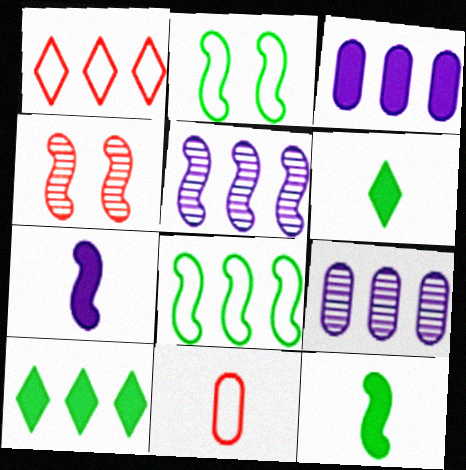[[4, 7, 8]]